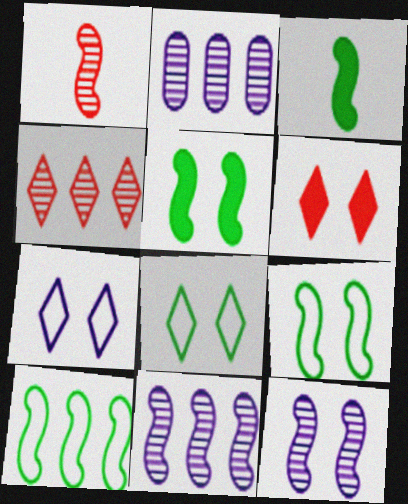[]